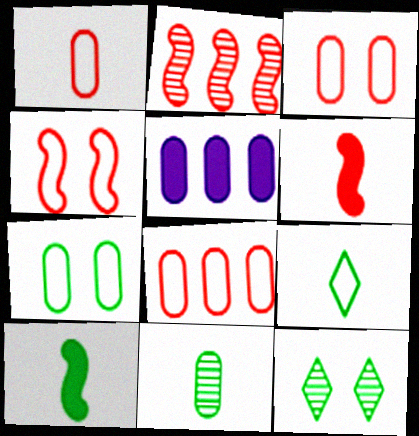[[1, 3, 8], 
[2, 4, 6], 
[3, 5, 11], 
[9, 10, 11]]